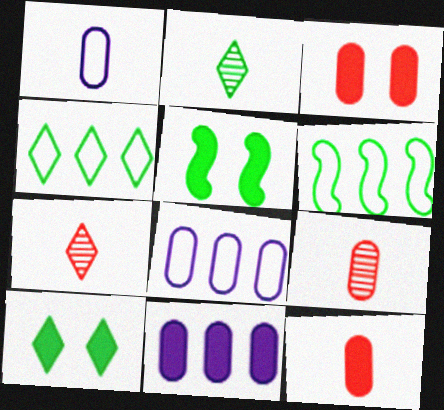[[2, 4, 10], 
[5, 7, 8]]